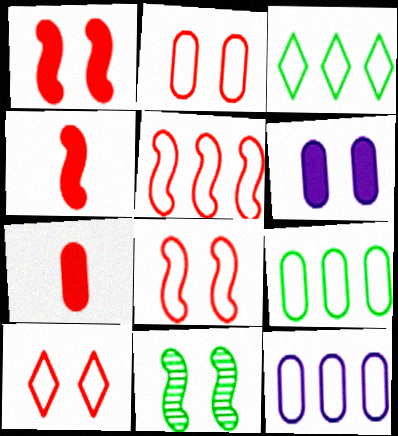[[2, 8, 10], 
[3, 5, 12], 
[6, 10, 11]]